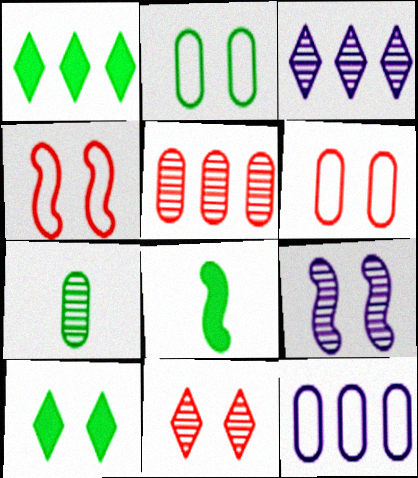[[3, 6, 8], 
[6, 9, 10], 
[8, 11, 12]]